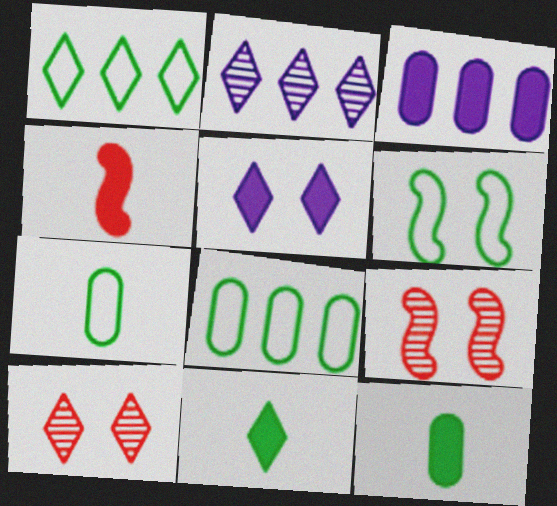[[1, 6, 7]]